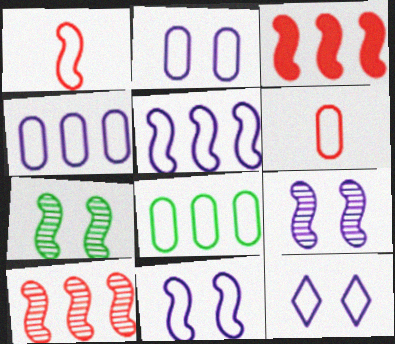[[1, 8, 12], 
[2, 6, 8], 
[2, 11, 12]]